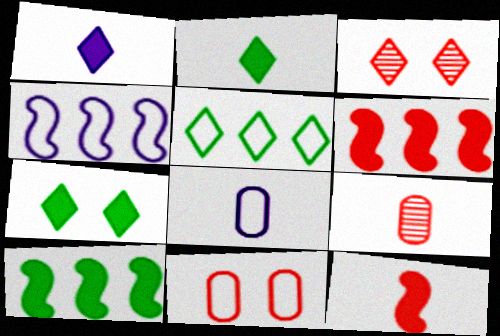[[1, 3, 5], 
[3, 8, 10], 
[4, 7, 9]]